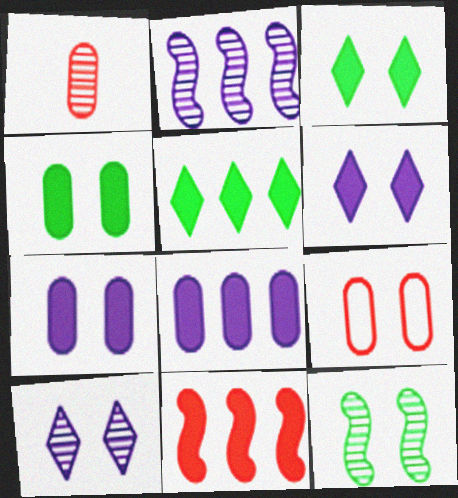[[5, 8, 11], 
[6, 9, 12]]